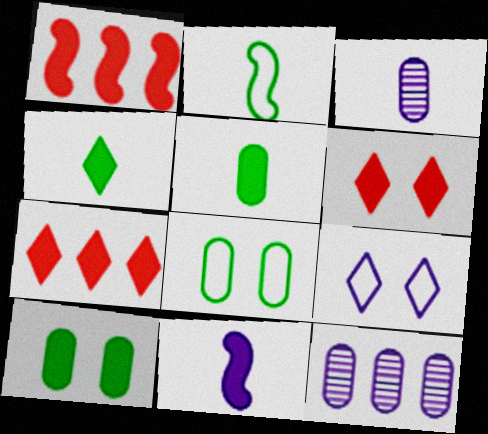[[2, 6, 12], 
[7, 10, 11], 
[9, 11, 12]]